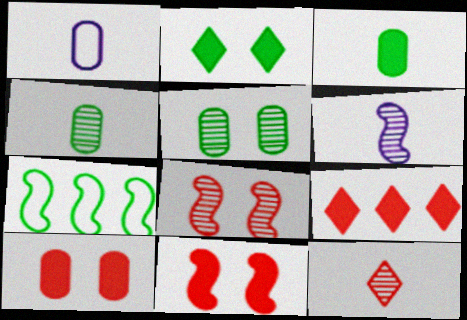[[2, 4, 7], 
[4, 6, 12], 
[6, 7, 11]]